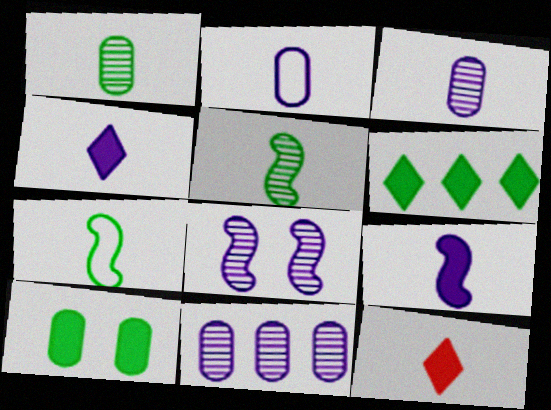[[2, 5, 12], 
[3, 7, 12]]